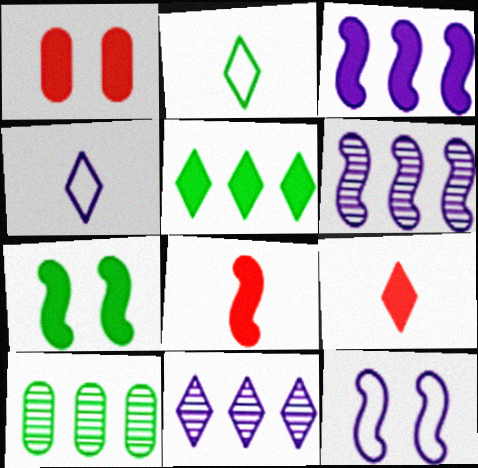[[1, 2, 6], 
[2, 7, 10], 
[3, 7, 8], 
[9, 10, 12]]